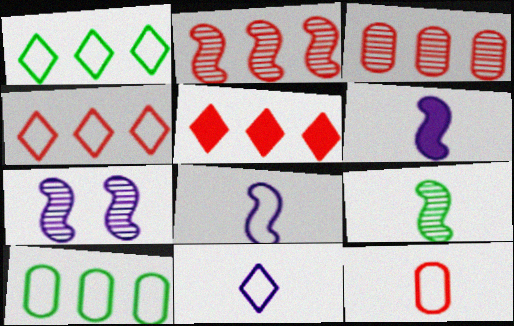[[2, 7, 9]]